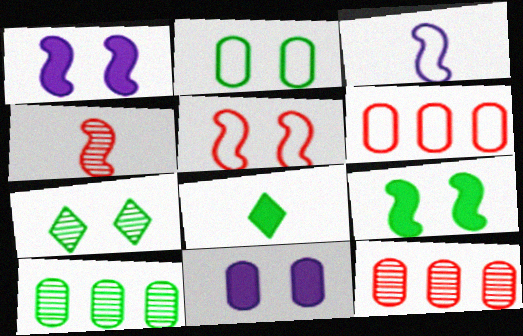[[2, 7, 9], 
[5, 7, 11]]